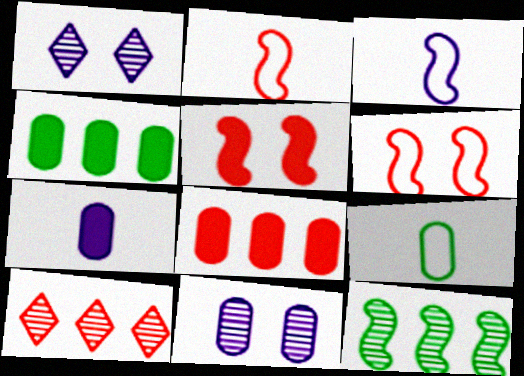[[1, 2, 4], 
[3, 5, 12], 
[8, 9, 11]]